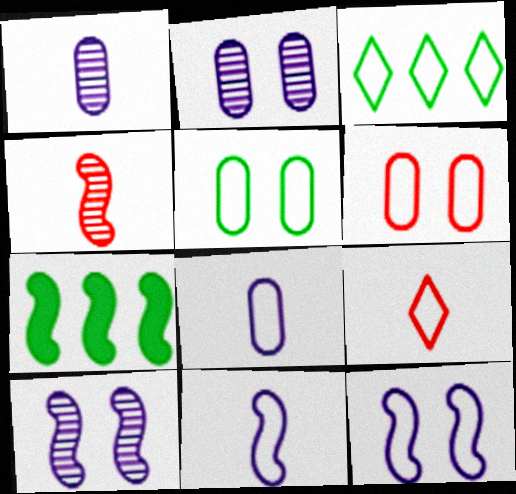[[2, 7, 9], 
[3, 6, 11], 
[4, 7, 12]]